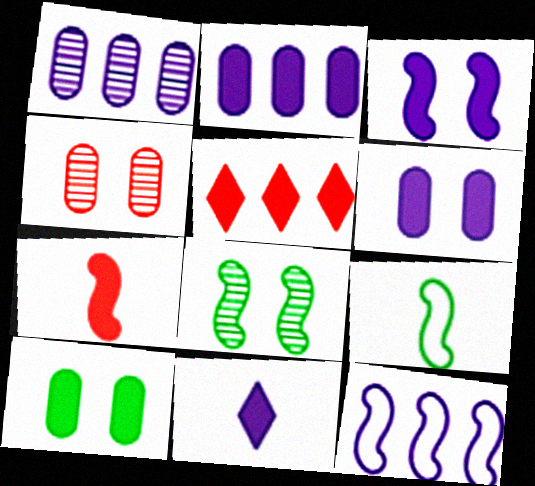[[2, 3, 11], 
[7, 8, 12]]